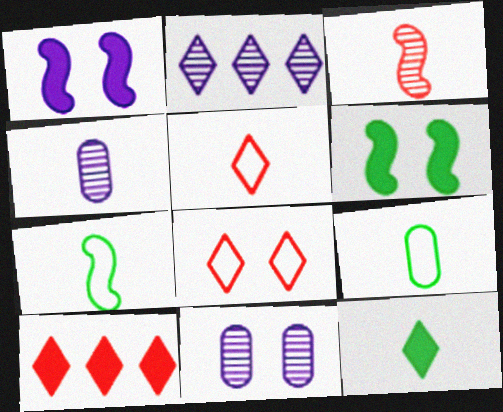[[2, 8, 12], 
[6, 8, 11], 
[7, 10, 11]]